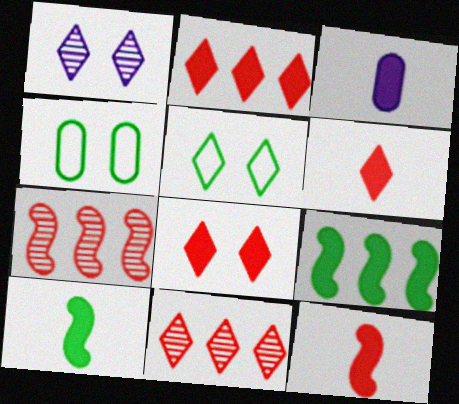[[1, 5, 8], 
[2, 6, 8], 
[3, 5, 7], 
[3, 6, 10], 
[3, 8, 9]]